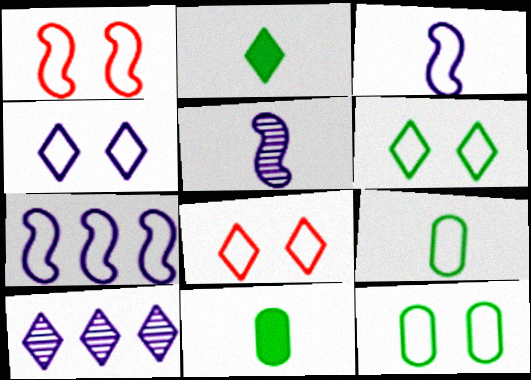[[1, 4, 12], 
[1, 10, 11], 
[2, 8, 10], 
[4, 6, 8], 
[7, 8, 9]]